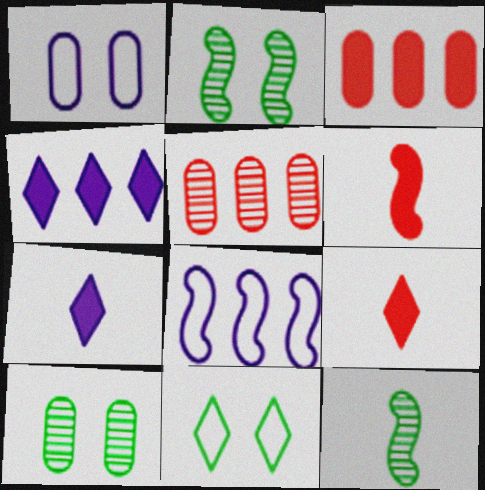[[2, 6, 8], 
[8, 9, 10]]